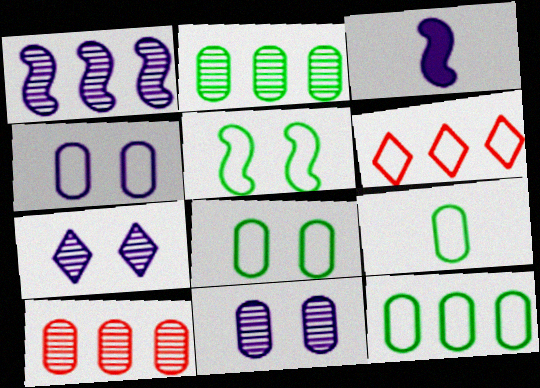[[8, 9, 12]]